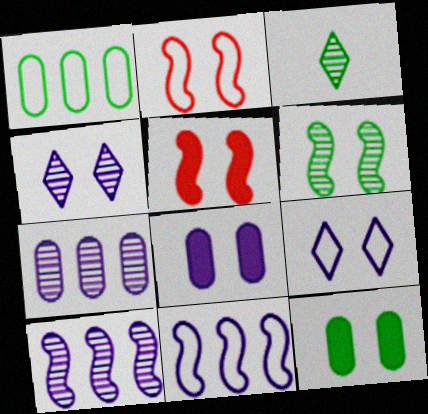[[2, 4, 12]]